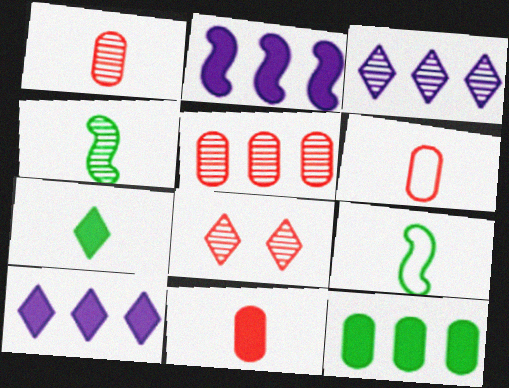[[1, 6, 11]]